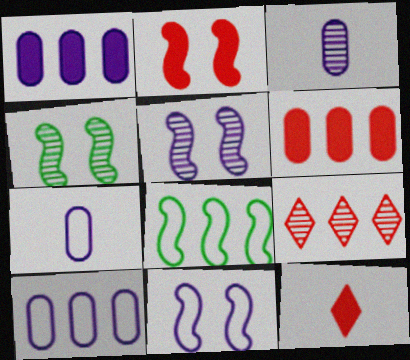[[1, 8, 9], 
[2, 4, 11], 
[2, 6, 12], 
[3, 4, 9], 
[4, 10, 12]]